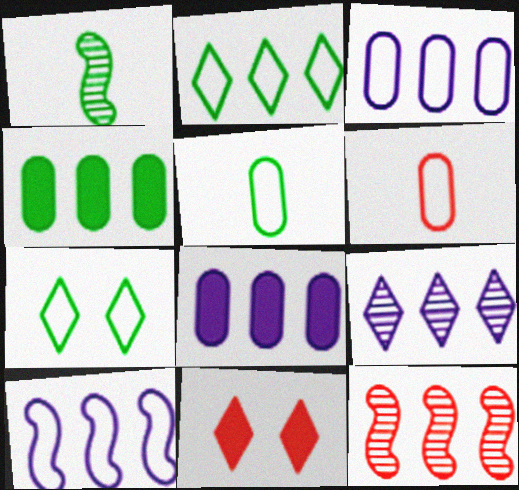[[1, 3, 11], 
[1, 4, 7], 
[2, 8, 12], 
[6, 7, 10], 
[6, 11, 12], 
[8, 9, 10]]